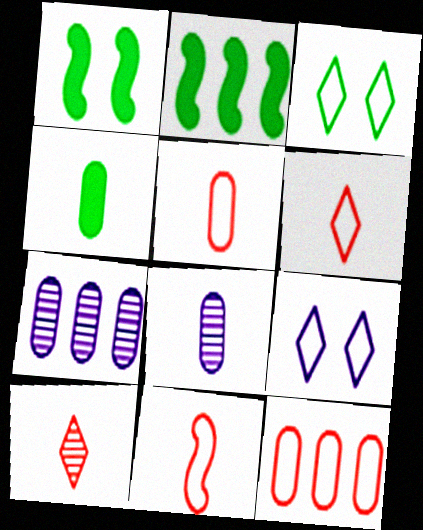[[1, 6, 7], 
[4, 5, 8], 
[5, 6, 11]]